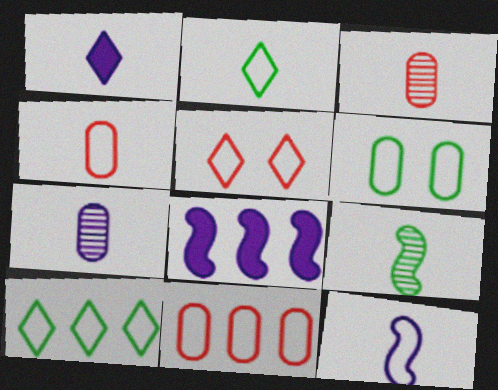[[1, 4, 9], 
[1, 7, 12], 
[2, 4, 12]]